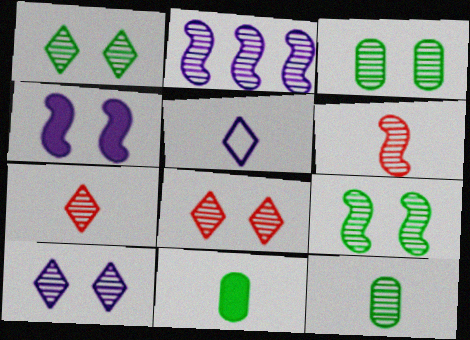[[1, 3, 9], 
[1, 8, 10], 
[2, 3, 7], 
[2, 6, 9], 
[2, 8, 12], 
[5, 6, 11]]